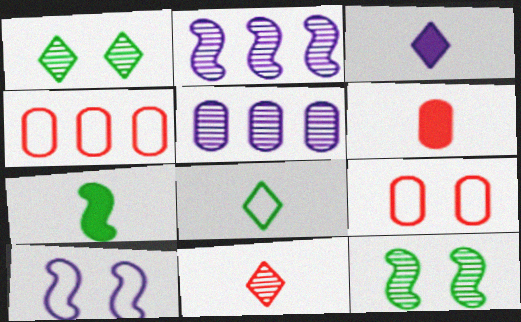[[3, 4, 12], 
[3, 5, 10], 
[3, 6, 7], 
[3, 8, 11], 
[4, 8, 10], 
[5, 11, 12]]